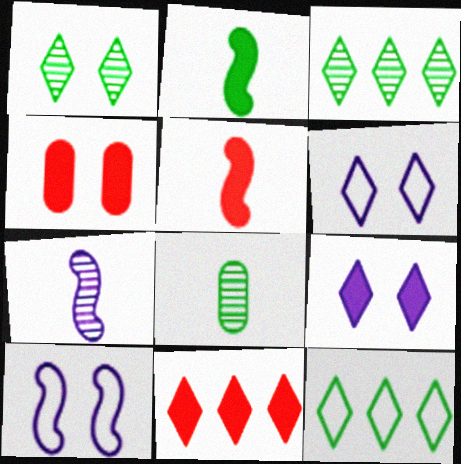[[1, 4, 10], 
[4, 5, 11], 
[4, 7, 12], 
[8, 10, 11]]